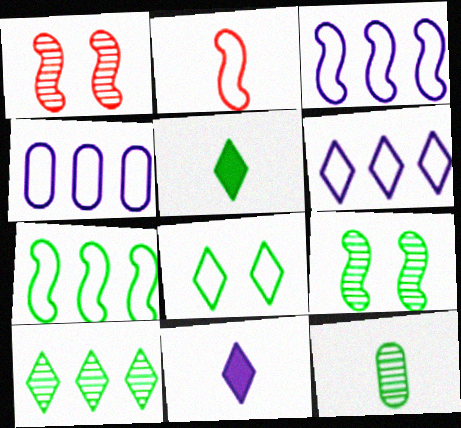[[1, 4, 5], 
[2, 4, 8], 
[2, 11, 12], 
[3, 4, 6], 
[5, 8, 10], 
[9, 10, 12]]